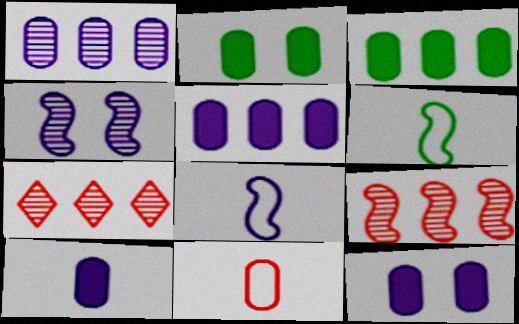[[1, 2, 11], 
[2, 7, 8], 
[5, 10, 12], 
[6, 7, 12]]